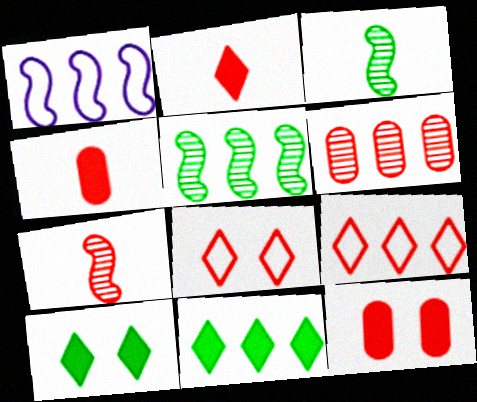[[1, 6, 11], 
[7, 9, 12]]